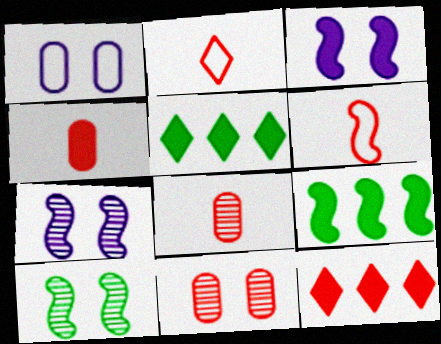[[3, 4, 5], 
[6, 7, 9], 
[6, 11, 12]]